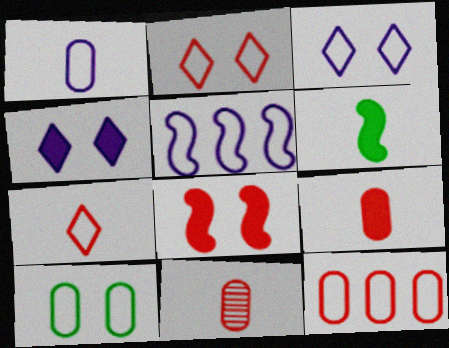[[1, 3, 5], 
[1, 10, 12], 
[5, 7, 10]]